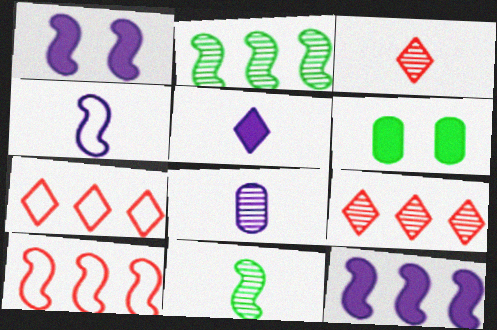[[1, 10, 11], 
[2, 10, 12], 
[3, 8, 11], 
[4, 5, 8], 
[4, 6, 9]]